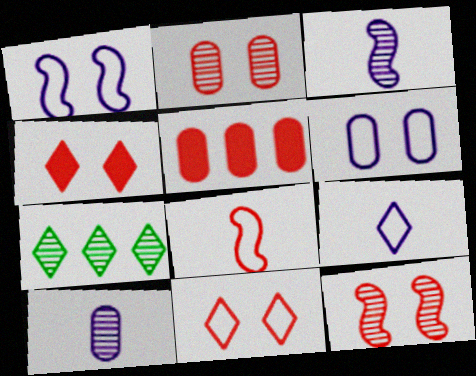[[2, 3, 7], 
[4, 7, 9], 
[7, 10, 12]]